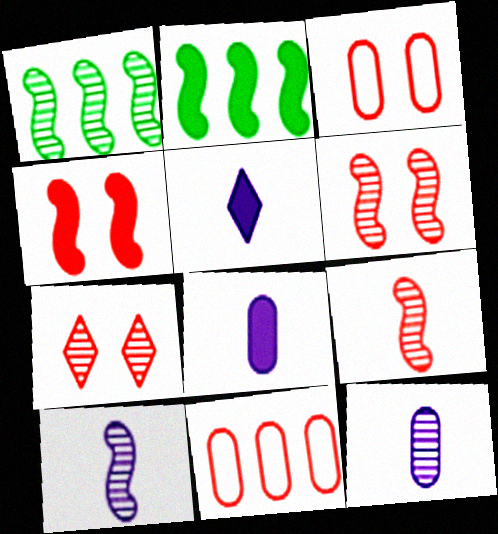[[1, 3, 5], 
[1, 6, 10], 
[1, 7, 12], 
[3, 4, 7]]